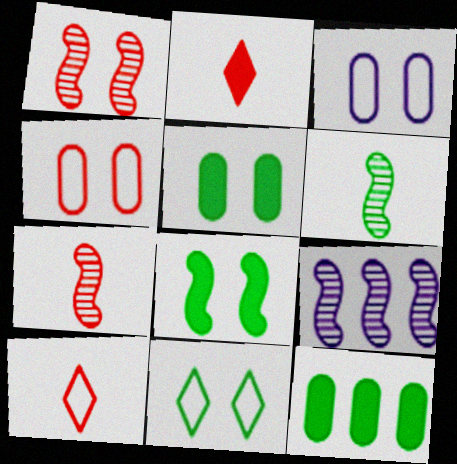[[1, 6, 9], 
[5, 9, 10], 
[6, 11, 12]]